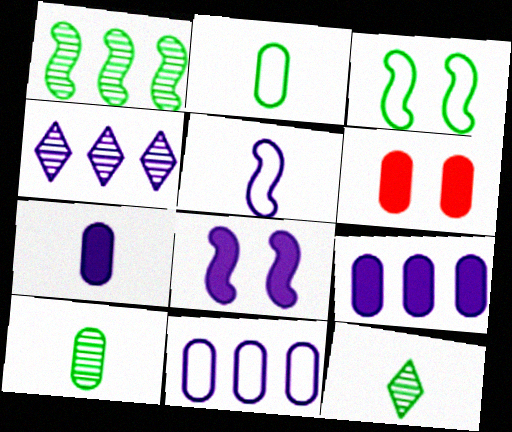[[6, 10, 11]]